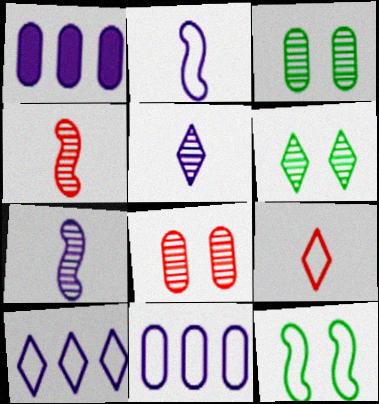[[9, 11, 12]]